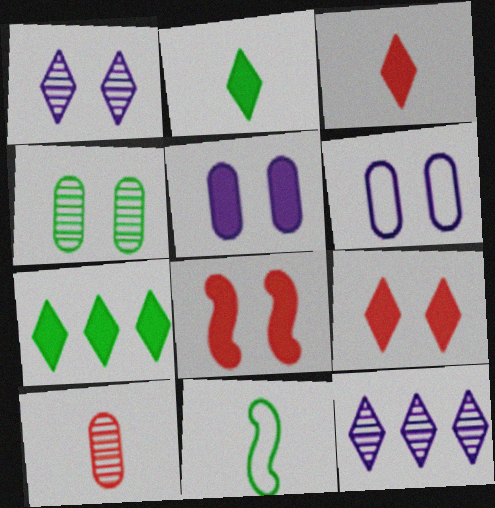[[4, 7, 11]]